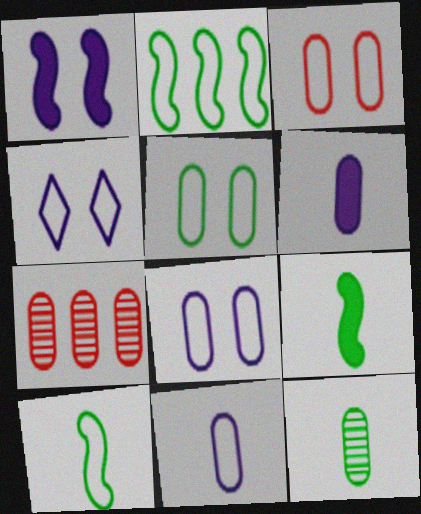[[3, 5, 8], 
[4, 7, 9], 
[5, 6, 7]]